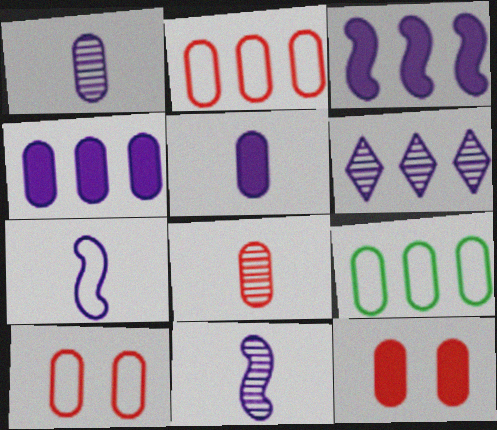[[1, 9, 12], 
[2, 8, 12]]